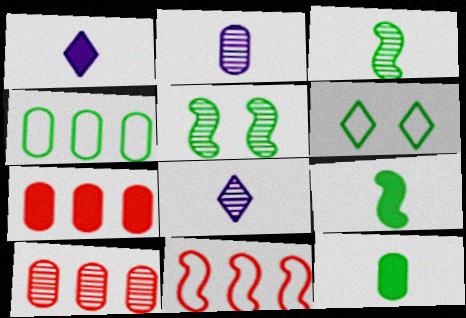[[5, 8, 10]]